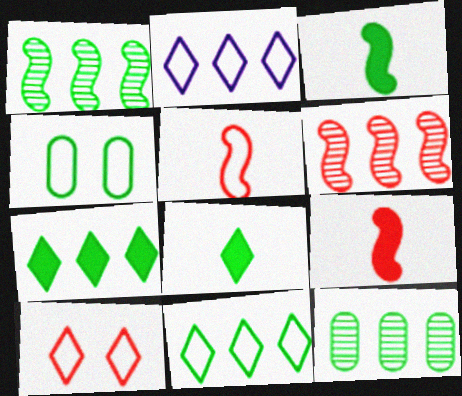[[1, 4, 8], 
[2, 4, 5]]